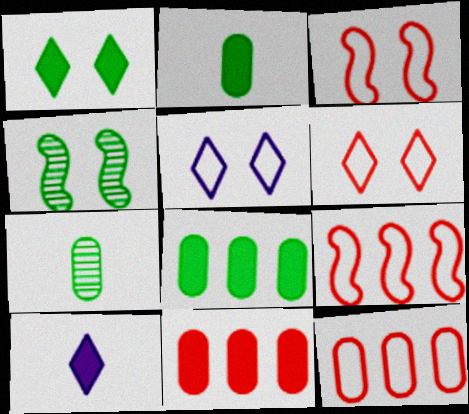[[4, 10, 12]]